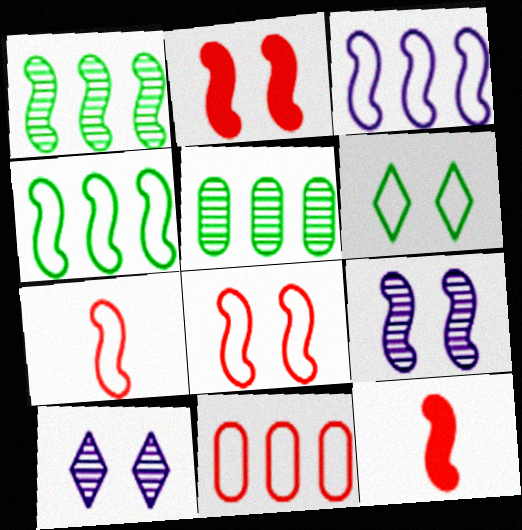[[4, 9, 12]]